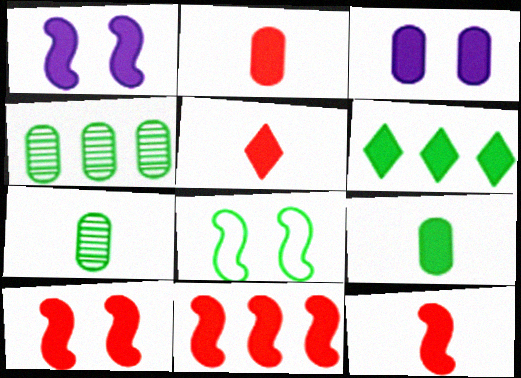[[1, 2, 6], 
[2, 5, 12], 
[3, 6, 12], 
[6, 7, 8], 
[10, 11, 12]]